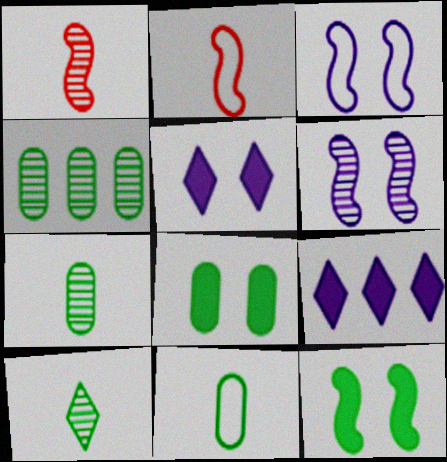[[2, 4, 5], 
[4, 8, 11]]